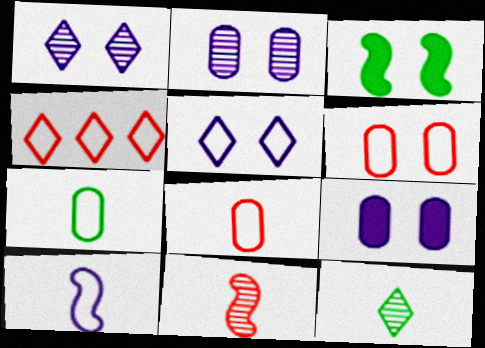[[1, 3, 6]]